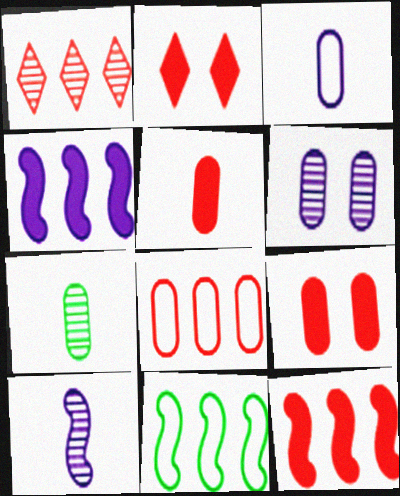[[1, 8, 12], 
[2, 5, 12], 
[3, 5, 7]]